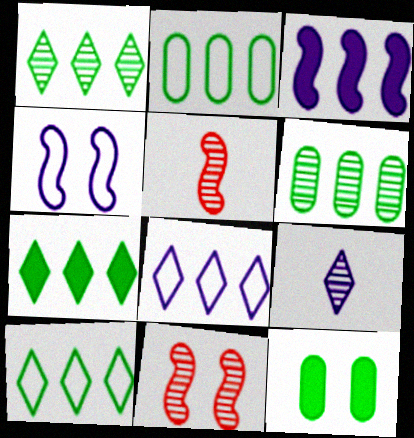[[1, 7, 10], 
[5, 8, 12], 
[6, 9, 11]]